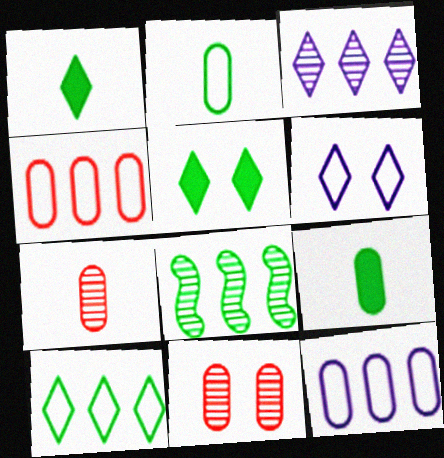[[2, 5, 8], 
[9, 11, 12]]